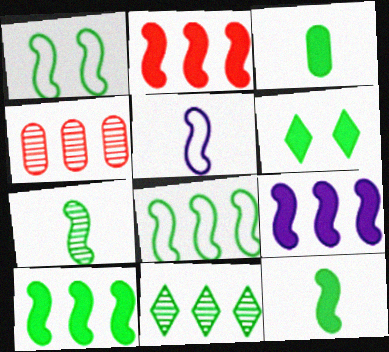[[1, 3, 11], 
[1, 7, 10], 
[2, 9, 10], 
[3, 6, 10], 
[4, 5, 6]]